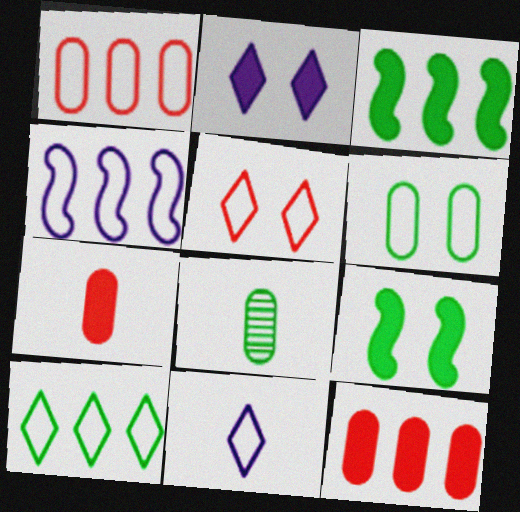[[1, 4, 10], 
[2, 3, 7], 
[5, 10, 11], 
[8, 9, 10]]